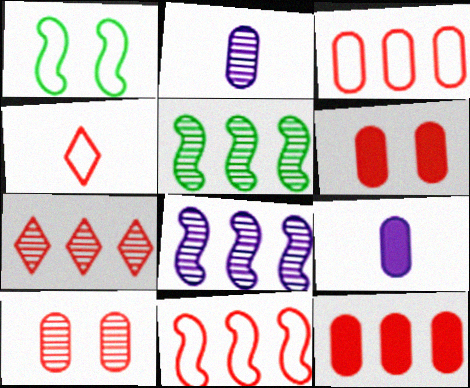[[1, 7, 9], 
[7, 11, 12]]